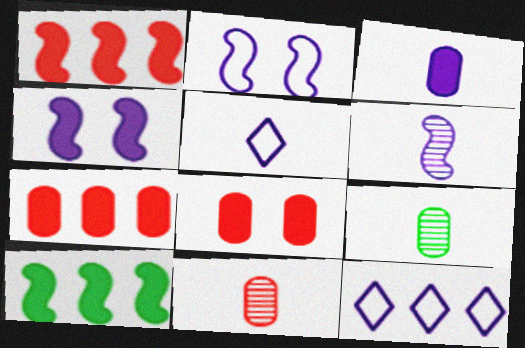[[3, 5, 6]]